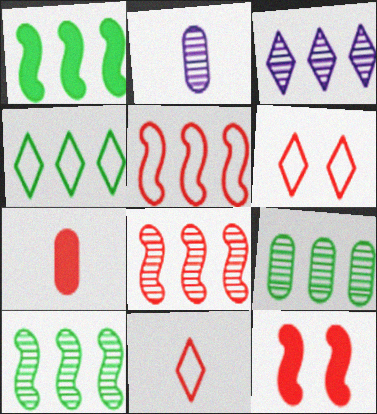[[1, 2, 6], 
[1, 4, 9], 
[2, 4, 12], 
[3, 8, 9], 
[6, 7, 8]]